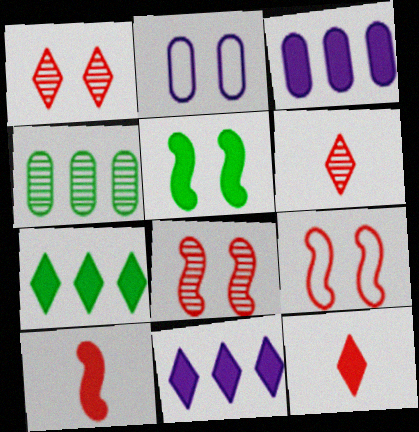[[1, 2, 5], 
[3, 5, 12]]